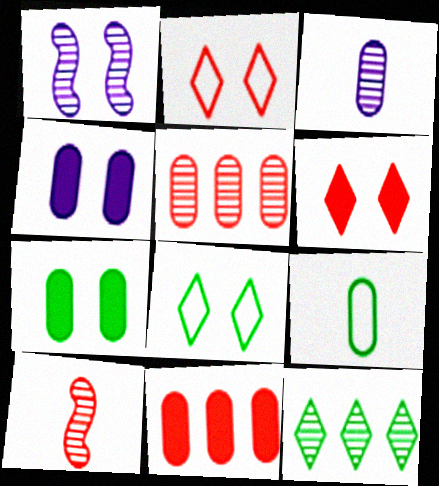[[1, 2, 7], 
[2, 10, 11], 
[4, 5, 9]]